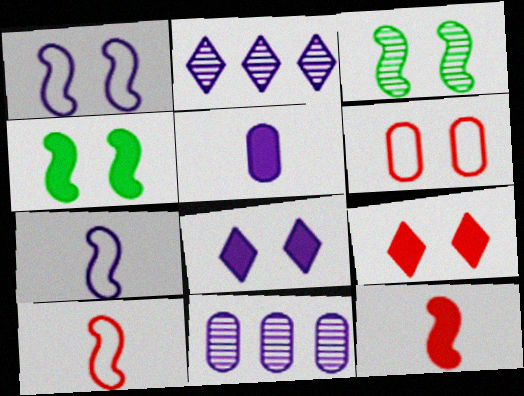[[1, 2, 5], 
[3, 6, 8], 
[7, 8, 11]]